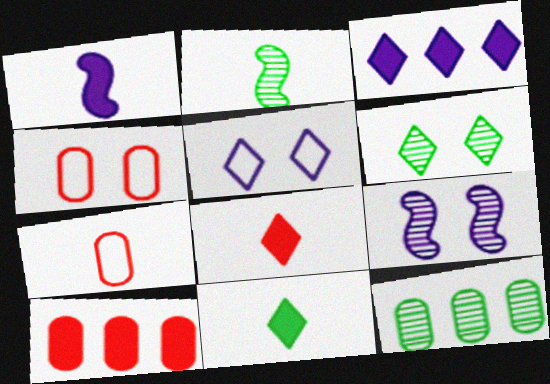[[2, 3, 4], 
[2, 5, 10], 
[2, 6, 12]]